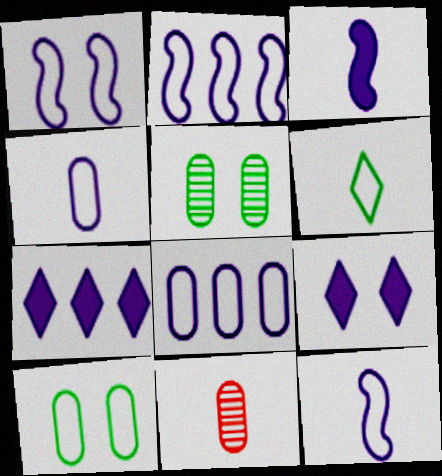[[1, 2, 12], 
[3, 6, 11]]